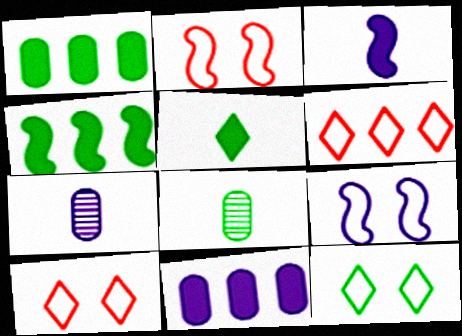[[4, 7, 10], 
[4, 8, 12]]